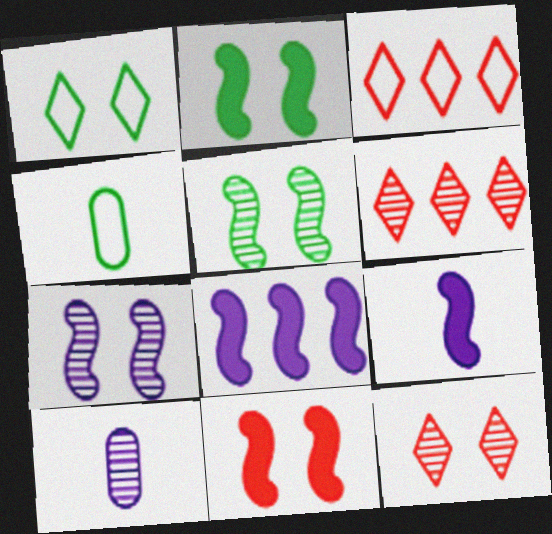[[2, 3, 10], 
[4, 8, 12], 
[5, 6, 10]]